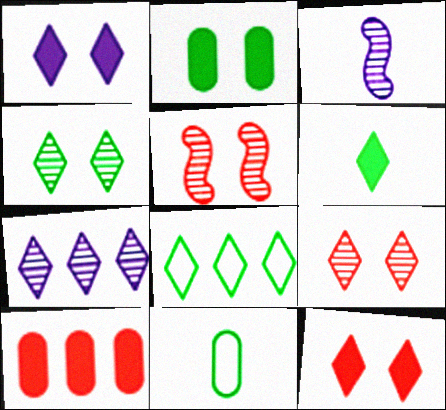[[4, 6, 8]]